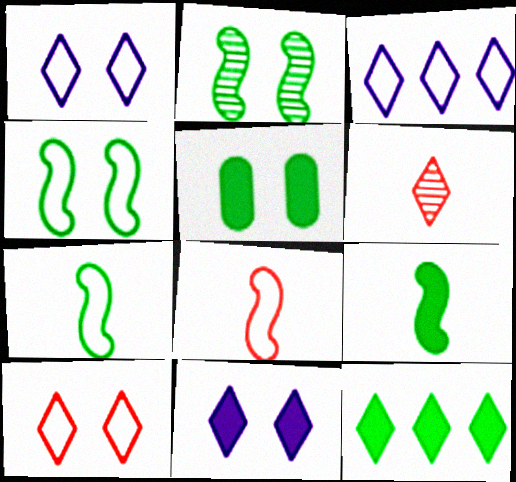[[1, 6, 12], 
[5, 9, 12]]